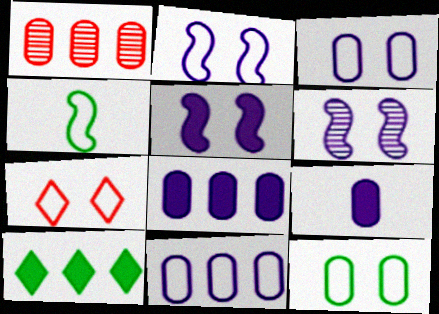[[1, 9, 12], 
[2, 5, 6], 
[2, 7, 12], 
[4, 7, 11]]